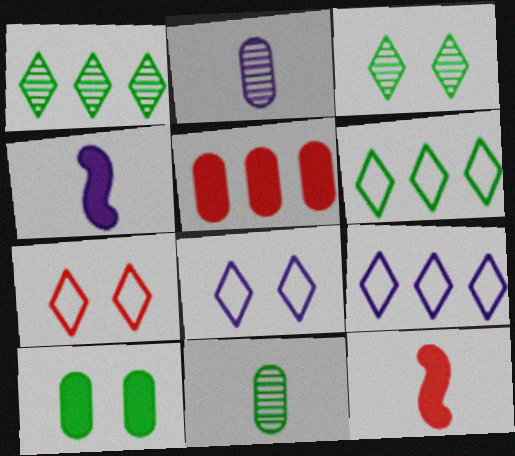[]